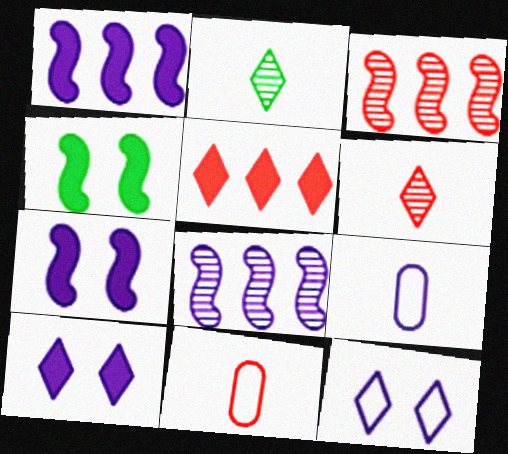[[2, 5, 12], 
[8, 9, 10]]